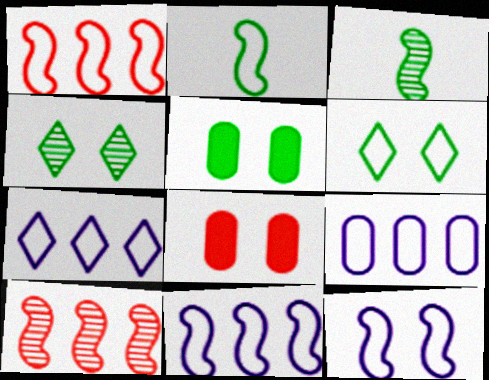[[1, 2, 12], 
[3, 7, 8], 
[4, 8, 12], 
[7, 9, 11]]